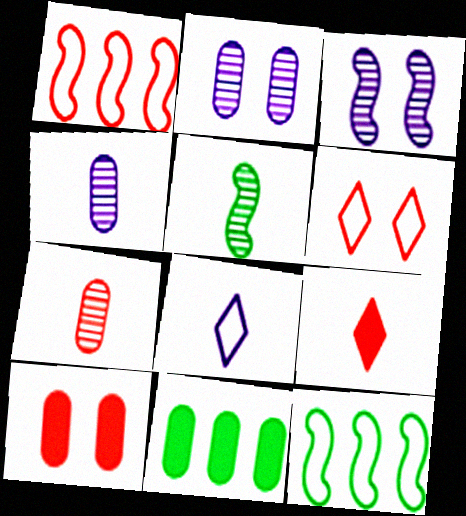[[2, 9, 12]]